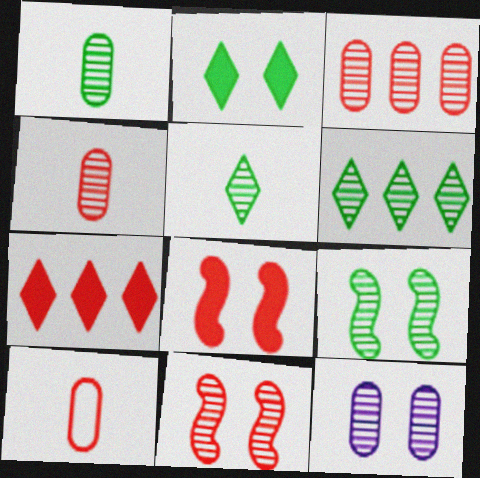[[1, 3, 12], 
[1, 6, 9], 
[7, 10, 11]]